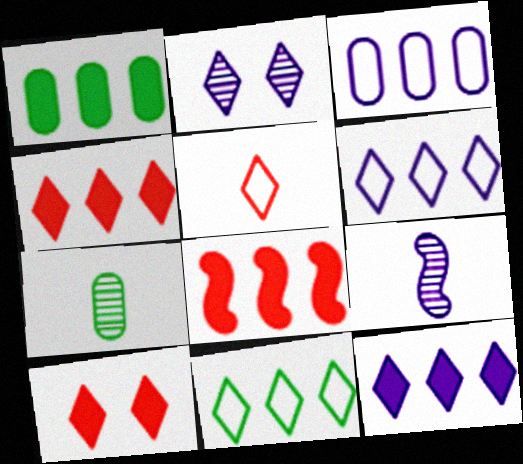[[1, 8, 12]]